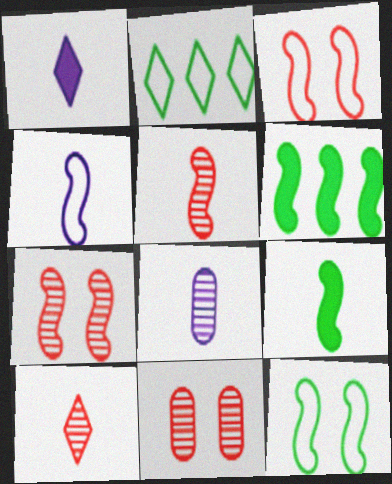[[1, 4, 8], 
[4, 5, 9], 
[4, 6, 7]]